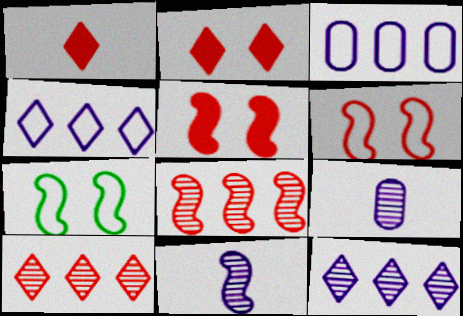[]